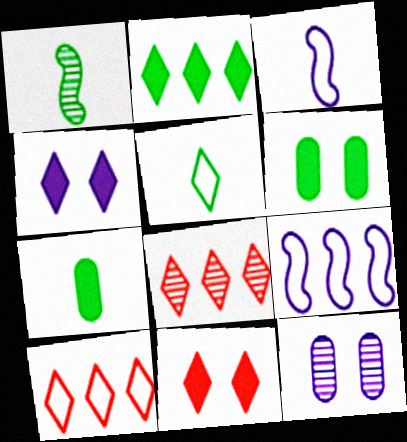[[1, 5, 7], 
[1, 8, 12], 
[3, 6, 8], 
[4, 5, 8]]